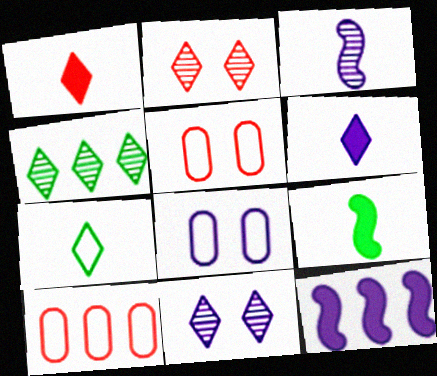[[4, 10, 12], 
[9, 10, 11]]